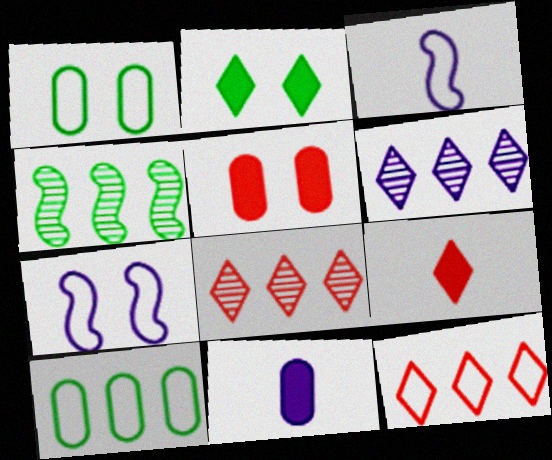[[1, 3, 12], 
[6, 7, 11]]